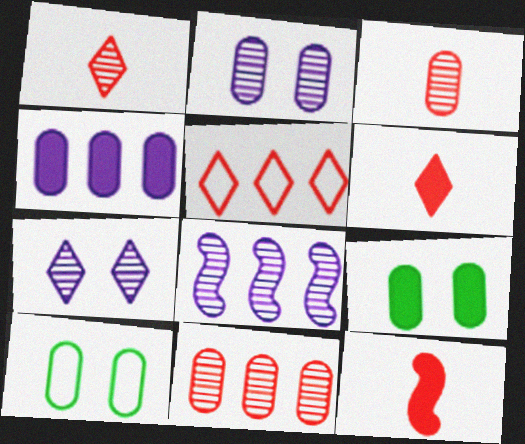[[3, 4, 10], 
[6, 8, 10]]